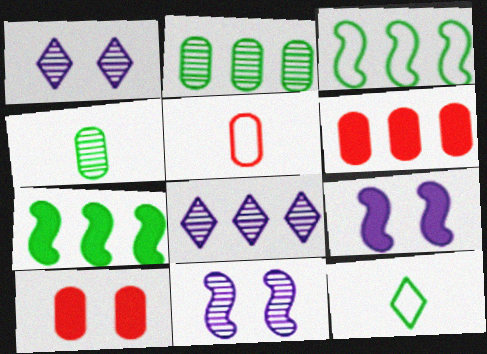[[1, 5, 7], 
[3, 6, 8], 
[6, 11, 12]]